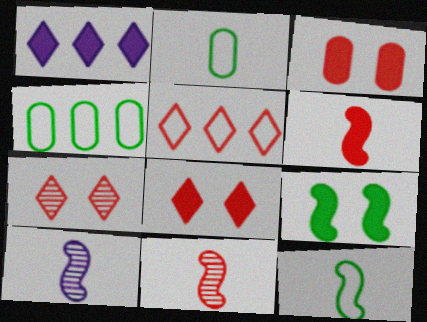[[3, 5, 11], 
[4, 8, 10], 
[6, 10, 12]]